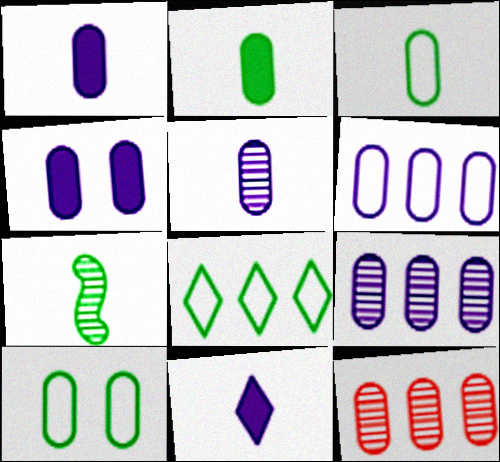[[1, 10, 12], 
[3, 4, 12], 
[4, 5, 6]]